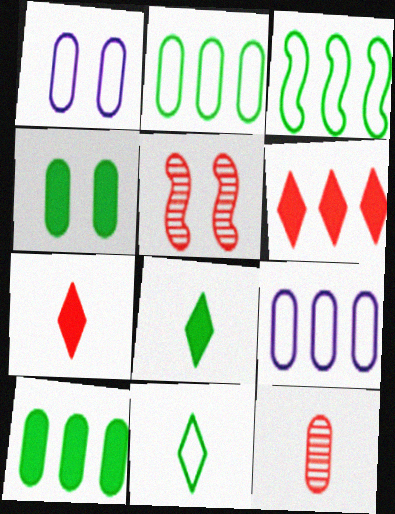[[1, 10, 12], 
[4, 9, 12], 
[5, 8, 9]]